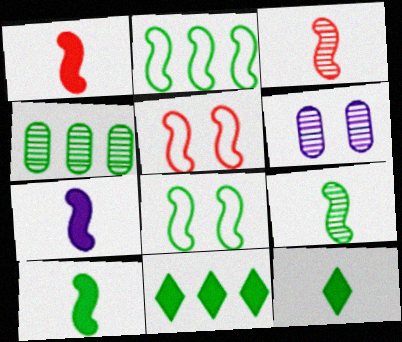[[1, 7, 10], 
[2, 4, 11], 
[4, 8, 12]]